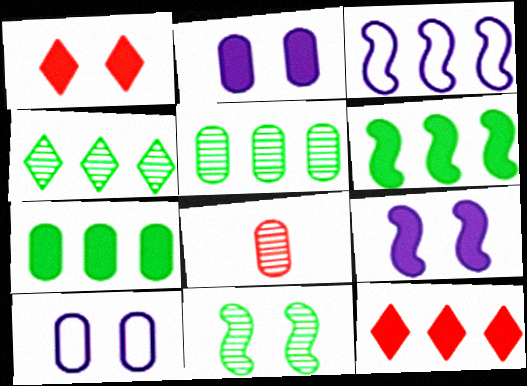[[1, 10, 11], 
[3, 5, 12], 
[7, 8, 10]]